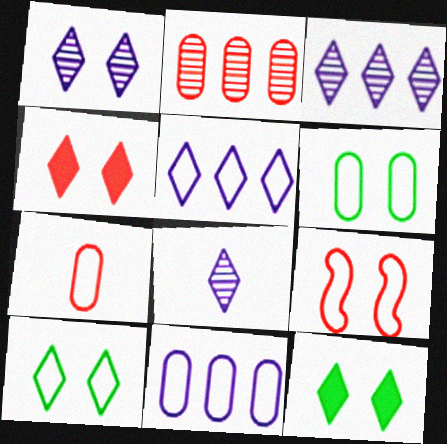[[1, 3, 8], 
[1, 4, 10], 
[6, 7, 11]]